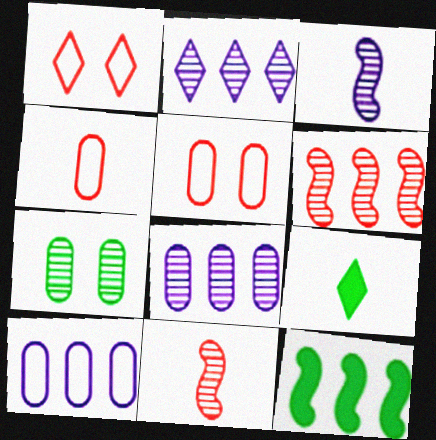[[1, 2, 9], 
[2, 7, 11], 
[3, 4, 9]]